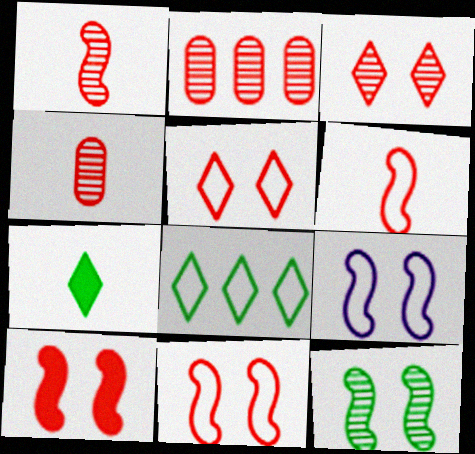[[1, 2, 3], 
[2, 7, 9], 
[9, 10, 12]]